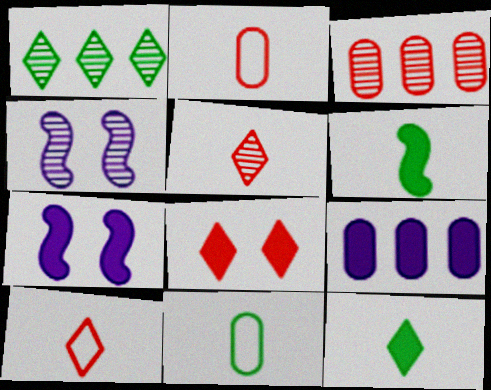[[1, 2, 7], 
[6, 8, 9]]